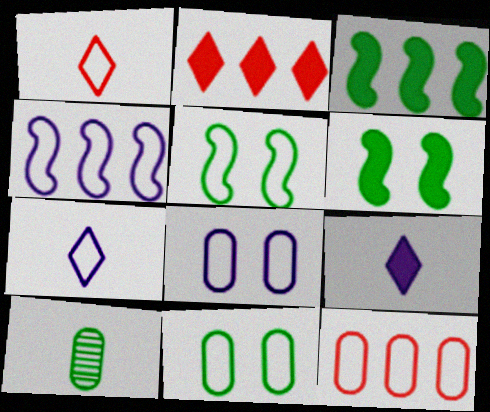[[1, 4, 11], 
[4, 7, 8], 
[5, 7, 12]]